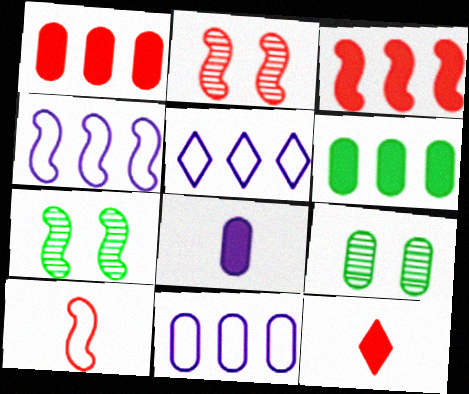[[2, 3, 10], 
[4, 5, 11], 
[4, 9, 12], 
[7, 11, 12]]